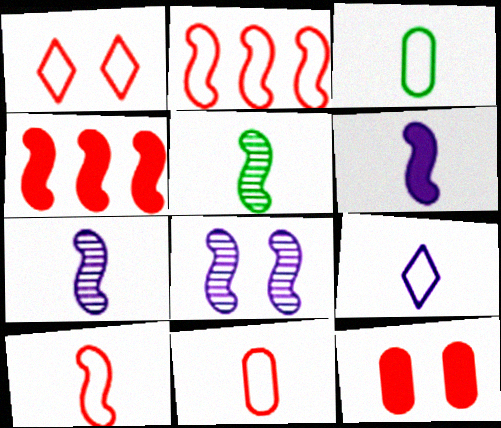[[1, 2, 11], 
[3, 9, 10], 
[5, 6, 10]]